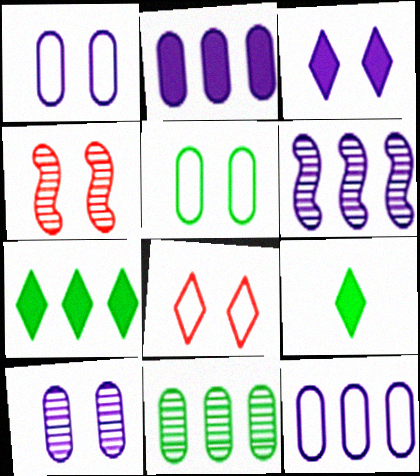[[3, 4, 5], 
[4, 9, 12]]